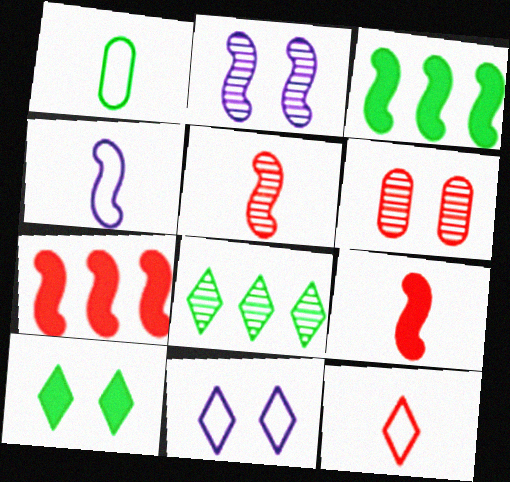[[1, 4, 12], 
[6, 7, 12]]